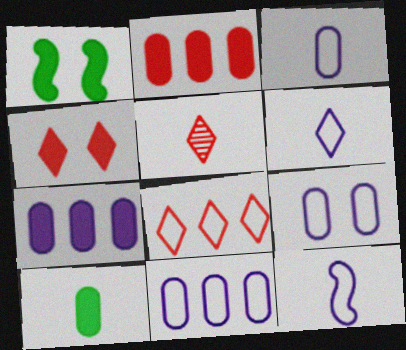[[1, 5, 11], 
[3, 6, 12], 
[3, 9, 11], 
[4, 5, 8], 
[5, 10, 12]]